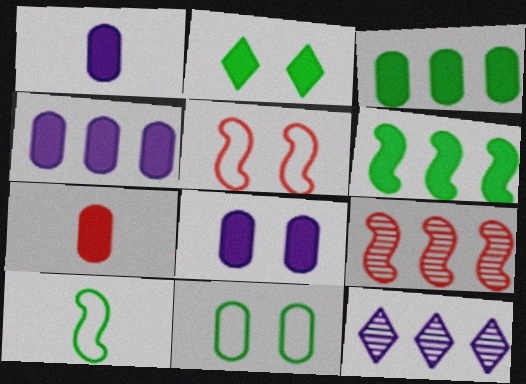[[1, 4, 8], 
[3, 7, 8]]